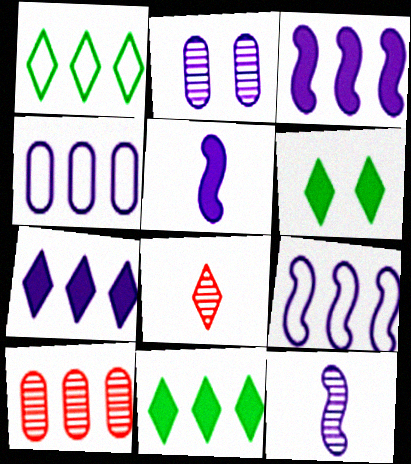[[1, 3, 10], 
[9, 10, 11]]